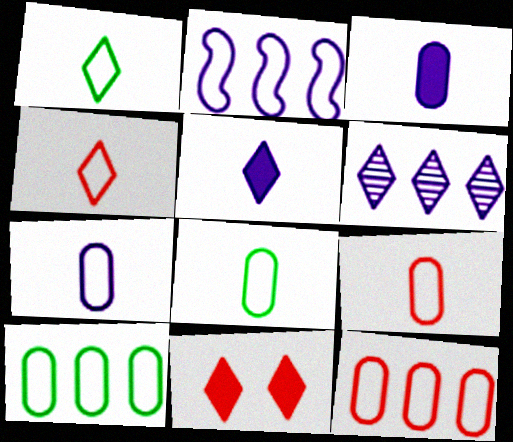[[1, 6, 11], 
[7, 8, 9]]